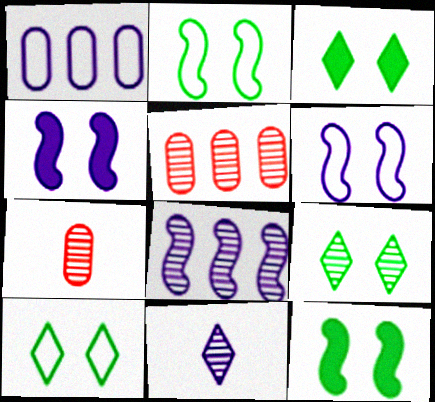[[1, 4, 11], 
[3, 9, 10], 
[7, 8, 9]]